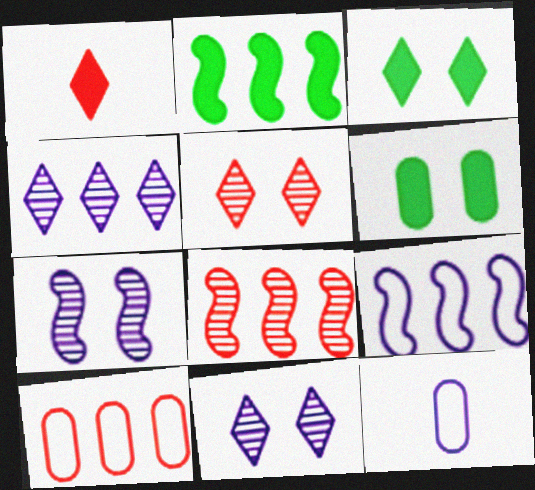[[2, 4, 10], 
[2, 5, 12], 
[2, 8, 9], 
[3, 8, 12]]